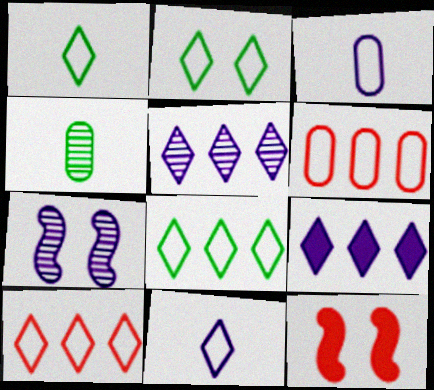[[1, 2, 8], 
[2, 10, 11], 
[3, 7, 9]]